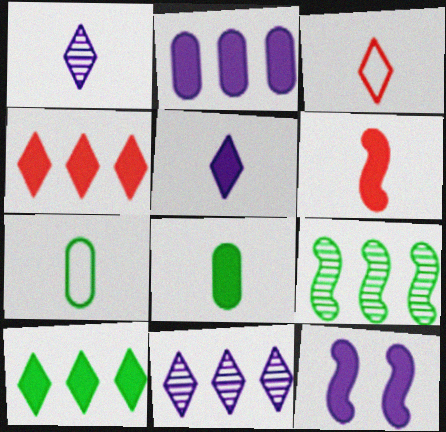[[1, 6, 7], 
[2, 5, 12], 
[4, 8, 12], 
[5, 6, 8]]